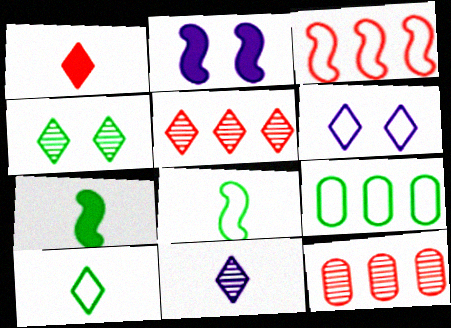[[1, 10, 11], 
[2, 10, 12], 
[4, 5, 11], 
[4, 7, 9], 
[6, 7, 12]]